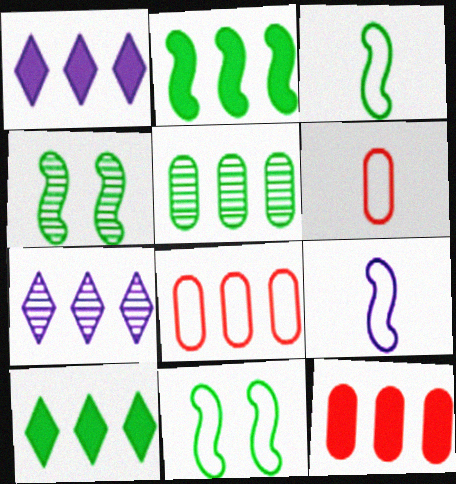[[1, 2, 12], 
[1, 4, 6], 
[2, 3, 4], 
[2, 7, 8]]